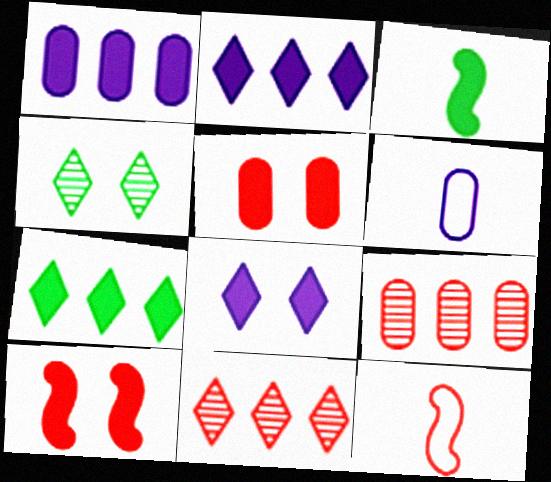[[1, 4, 12], 
[2, 3, 5], 
[5, 11, 12]]